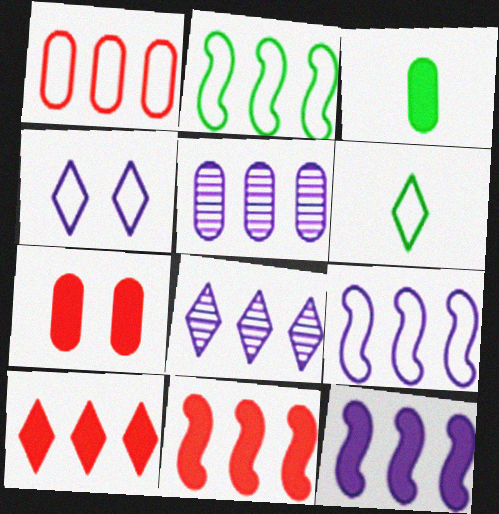[[2, 5, 10]]